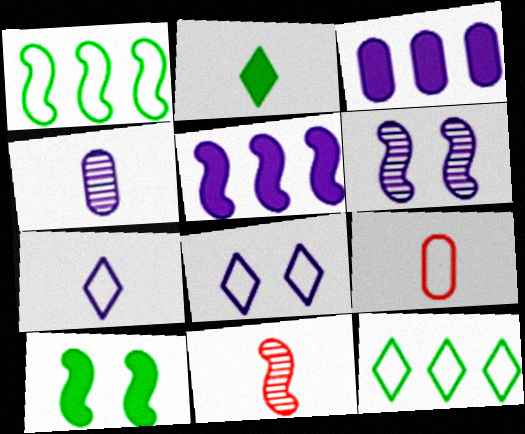[[1, 8, 9], 
[3, 6, 7], 
[4, 5, 8]]